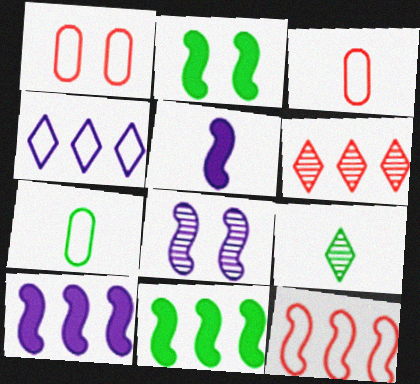[[1, 9, 10], 
[3, 5, 9]]